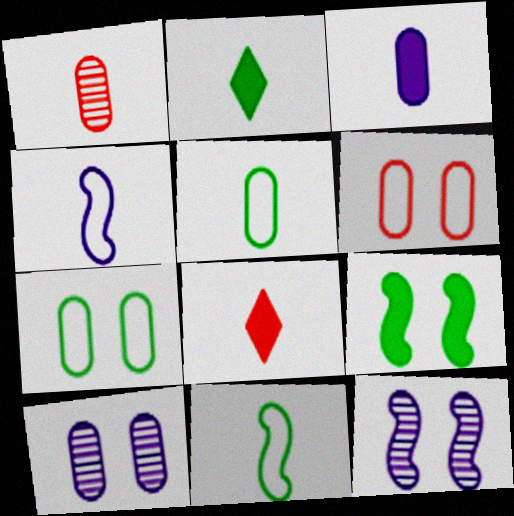[[1, 2, 4], 
[1, 3, 5]]